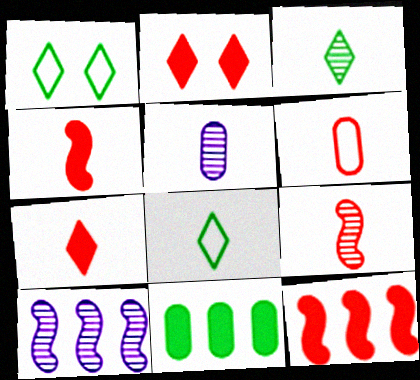[[1, 5, 12], 
[3, 5, 9], 
[4, 5, 8], 
[6, 7, 9]]